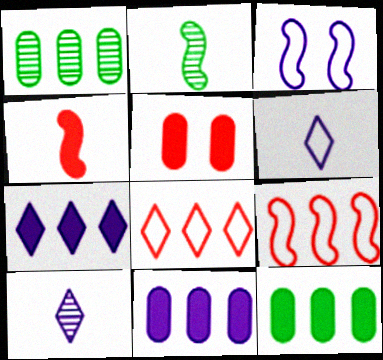[[1, 7, 9], 
[3, 10, 11]]